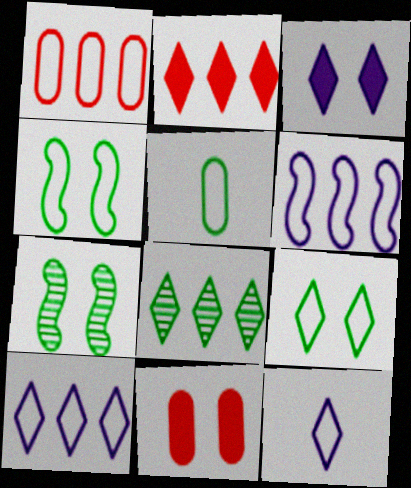[[1, 4, 12], 
[2, 8, 10]]